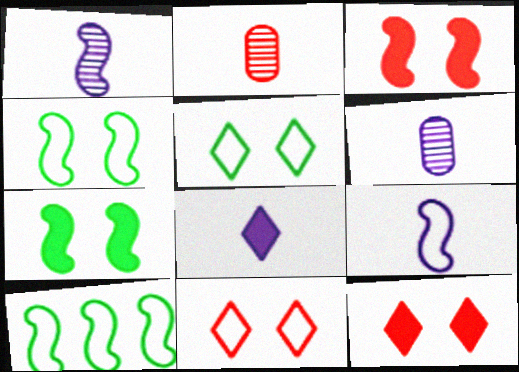[[1, 3, 10], 
[6, 8, 9], 
[6, 10, 12]]